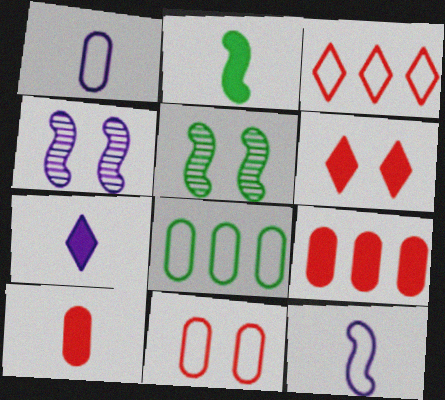[[1, 8, 11], 
[2, 7, 10]]